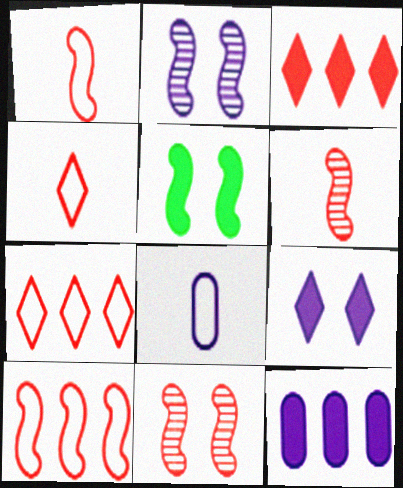[]